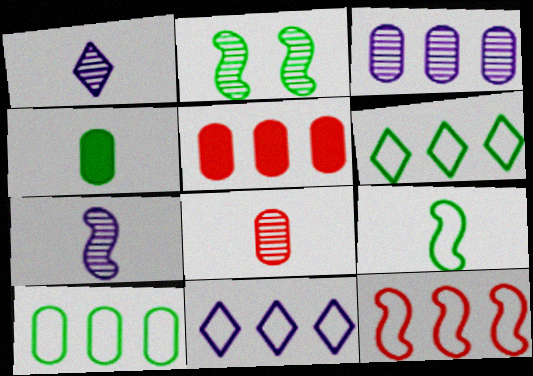[[2, 4, 6], 
[3, 5, 10], 
[10, 11, 12]]